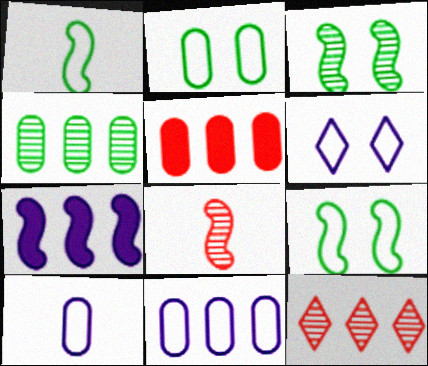[[4, 5, 11], 
[7, 8, 9]]